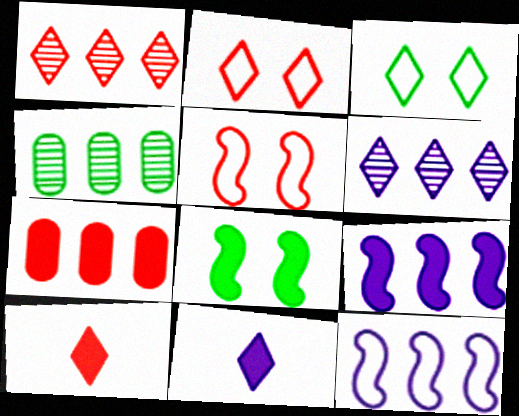[[1, 2, 10], 
[1, 3, 11], 
[3, 6, 10], 
[4, 5, 11], 
[7, 8, 11]]